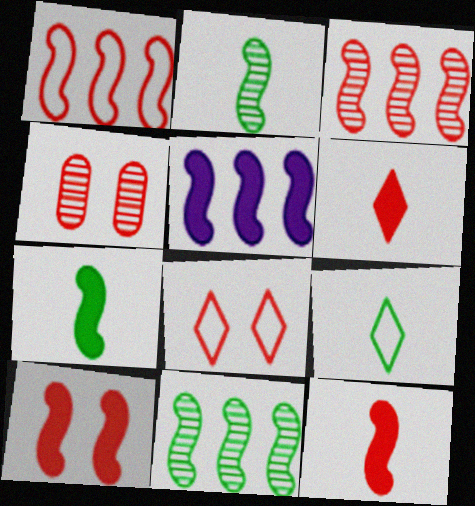[[1, 4, 6], 
[1, 5, 11], 
[4, 5, 9], 
[4, 8, 10], 
[5, 7, 10]]